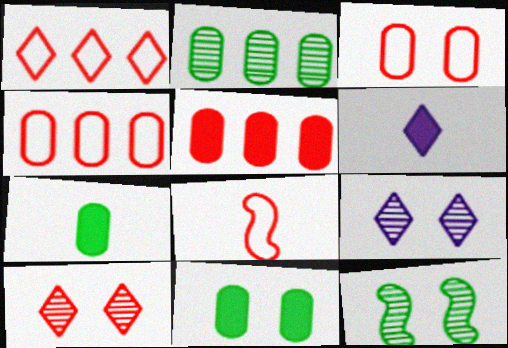[[1, 3, 8], 
[4, 6, 12], 
[5, 8, 10]]